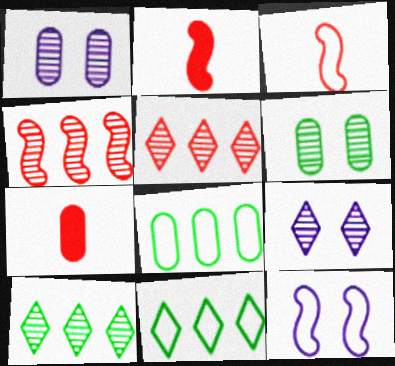[[1, 2, 11], 
[1, 7, 8], 
[2, 8, 9], 
[7, 10, 12]]